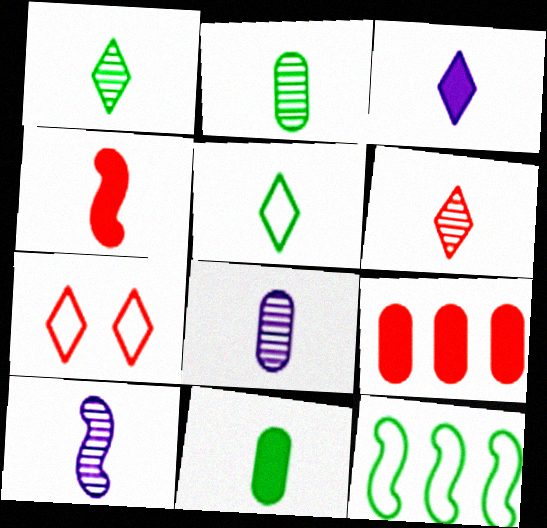[[2, 6, 10], 
[3, 4, 11], 
[3, 5, 6], 
[4, 5, 8]]